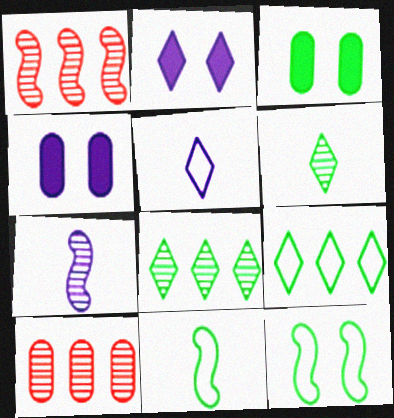[[1, 3, 5], 
[2, 10, 11], 
[3, 8, 11]]